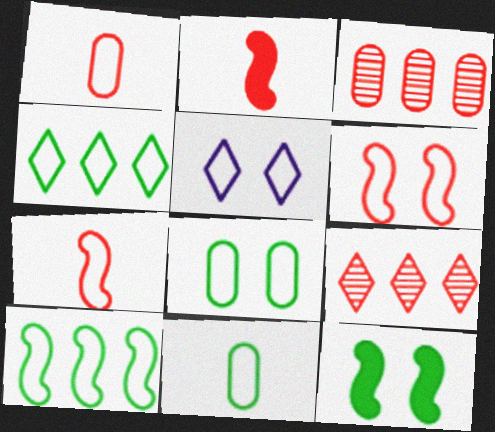[[1, 5, 10], 
[5, 6, 8]]